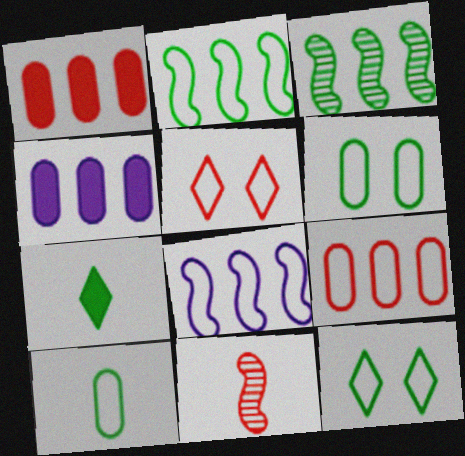[[1, 5, 11], 
[2, 10, 12], 
[3, 6, 7], 
[4, 11, 12], 
[5, 8, 10]]